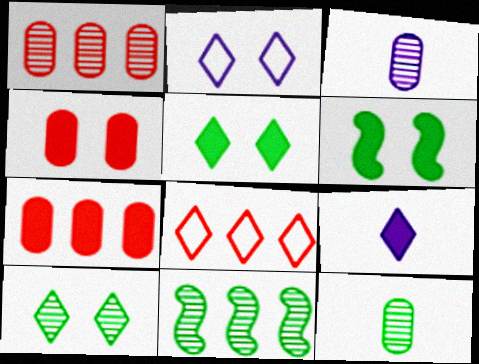[[3, 6, 8], 
[6, 7, 9], 
[8, 9, 10], 
[10, 11, 12]]